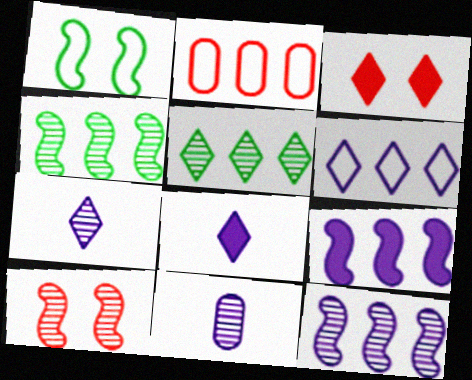[[2, 5, 9], 
[5, 10, 11]]